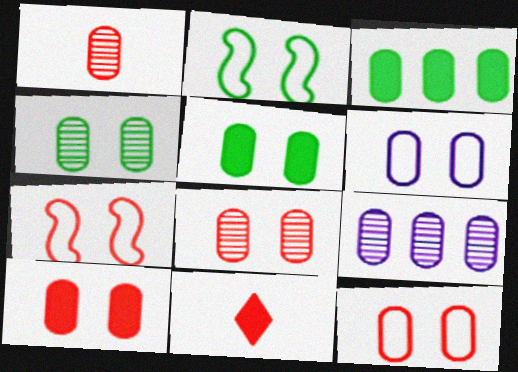[[1, 3, 6], 
[1, 4, 9], 
[2, 9, 11], 
[4, 6, 10], 
[5, 6, 8], 
[8, 10, 12]]